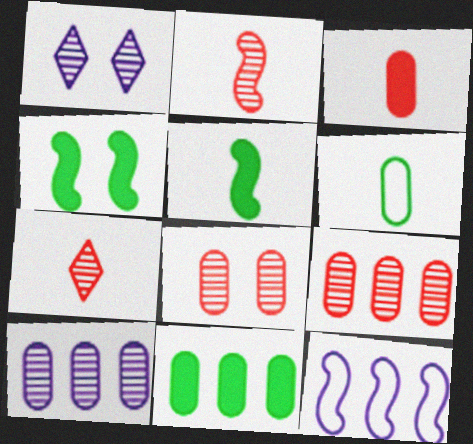[[2, 4, 12]]